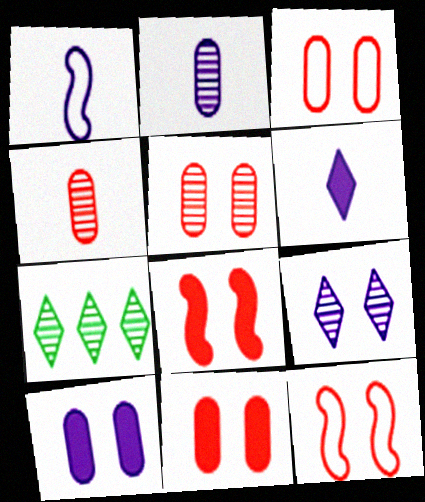[[1, 2, 6], 
[1, 7, 11], 
[3, 5, 11]]